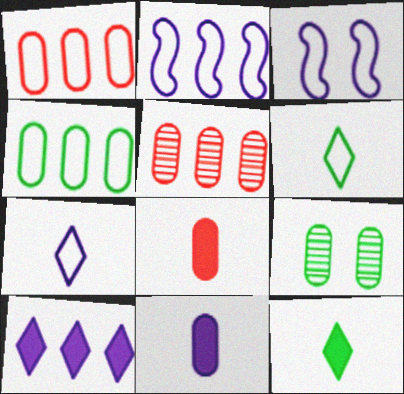[[1, 3, 6], 
[1, 9, 11], 
[3, 5, 12]]